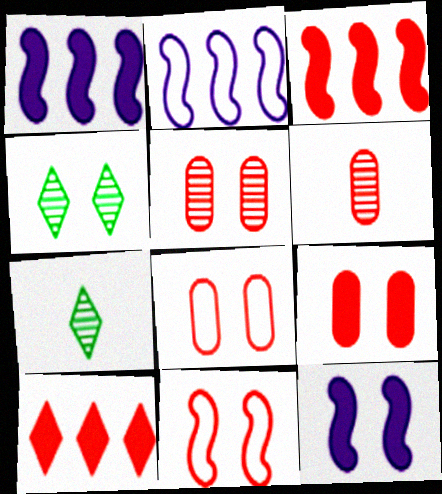[[1, 7, 8], 
[2, 7, 9], 
[4, 8, 12], 
[5, 8, 9], 
[6, 10, 11]]